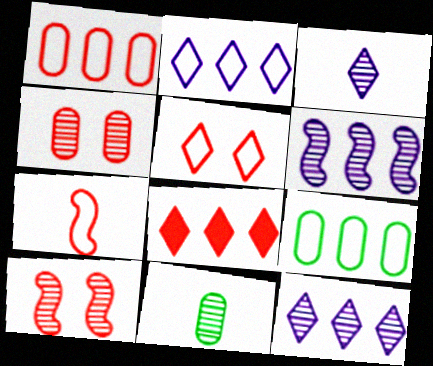[[1, 5, 7], 
[4, 7, 8], 
[6, 8, 9], 
[10, 11, 12]]